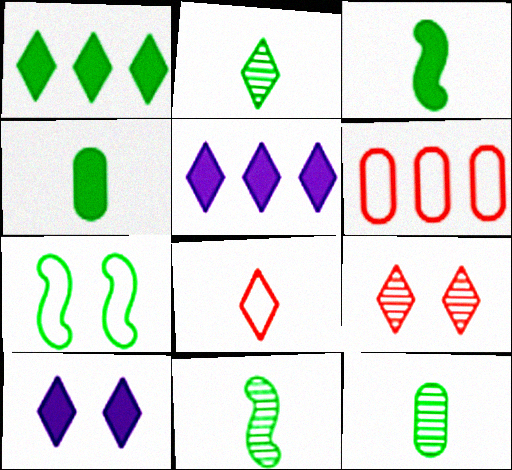[[1, 7, 12], 
[2, 11, 12], 
[6, 10, 11]]